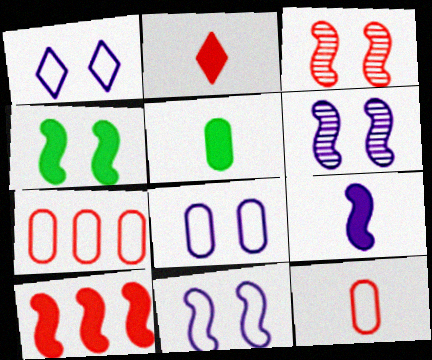[[1, 8, 11], 
[2, 3, 7], 
[2, 5, 9], 
[3, 4, 11], 
[4, 9, 10]]